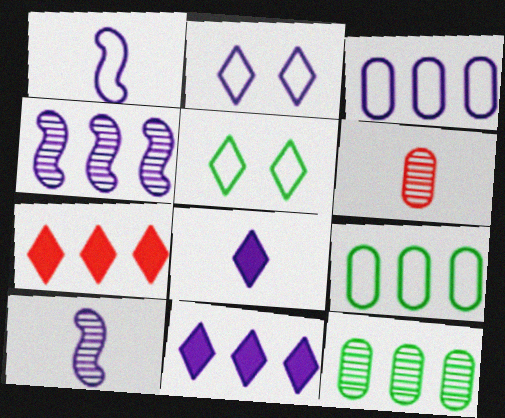[[1, 2, 3], 
[3, 4, 11], 
[4, 7, 9]]